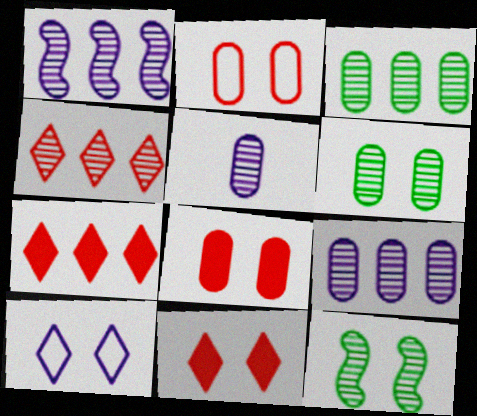[[1, 3, 4], 
[4, 5, 12], 
[8, 10, 12]]